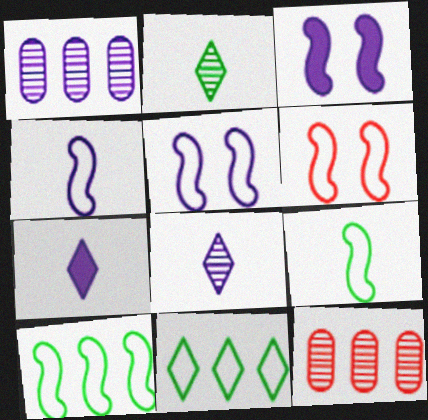[[1, 5, 7], 
[4, 6, 10]]